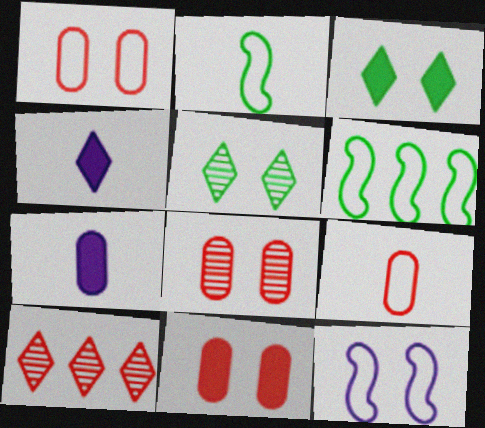[[1, 8, 11], 
[3, 8, 12], 
[4, 6, 8], 
[5, 11, 12]]